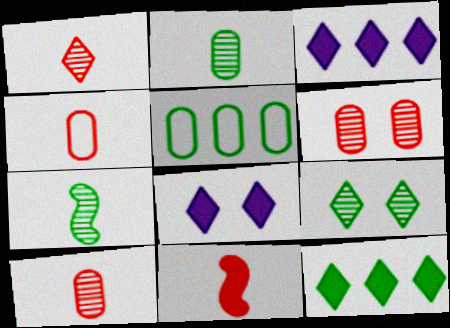[[1, 4, 11]]